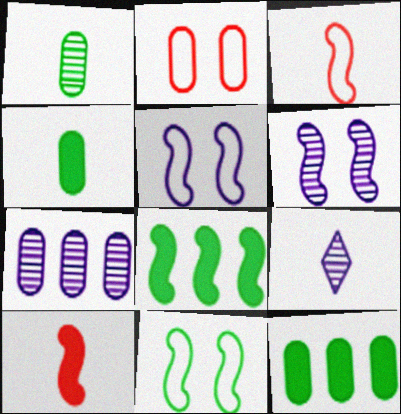[[2, 4, 7], 
[2, 8, 9], 
[3, 4, 9], 
[3, 6, 8], 
[6, 7, 9]]